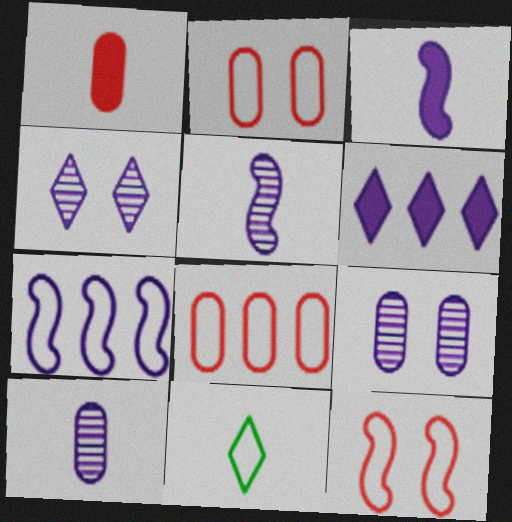[[1, 5, 11], 
[2, 7, 11]]